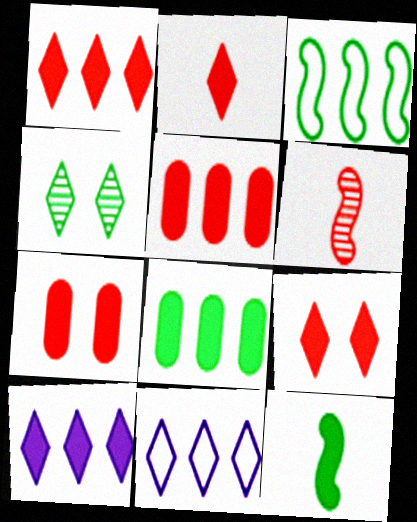[[1, 2, 9], 
[2, 4, 11], 
[7, 10, 12]]